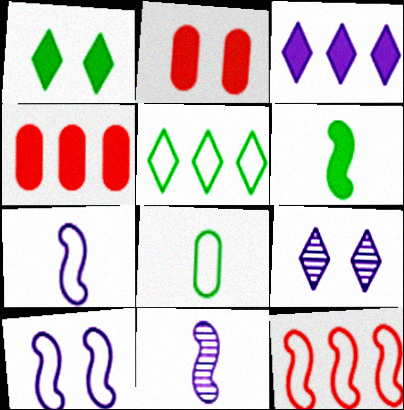[[2, 3, 6], 
[2, 5, 11]]